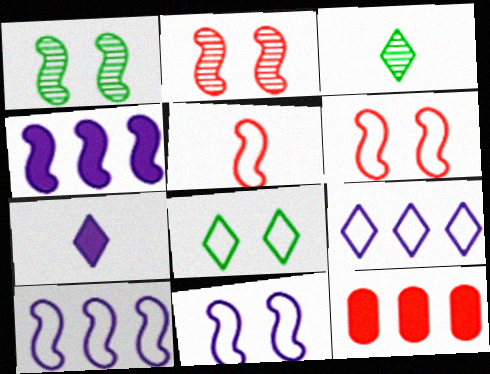[[1, 4, 5], 
[3, 11, 12]]